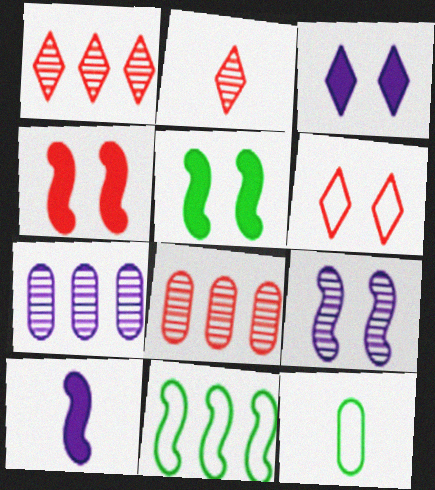[[2, 10, 12]]